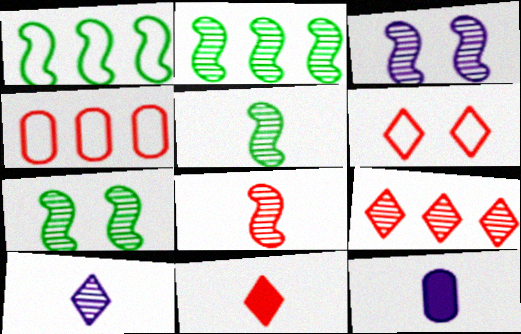[[2, 3, 8], 
[2, 5, 7], 
[2, 6, 12], 
[6, 9, 11]]